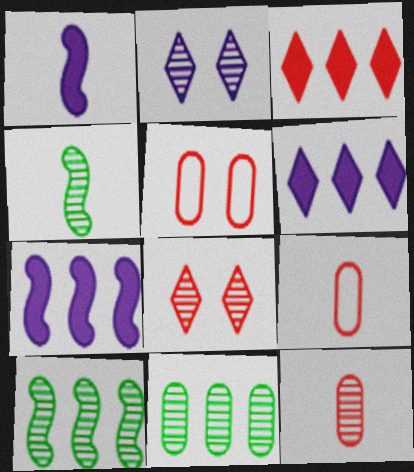[[2, 10, 12], 
[4, 5, 6]]